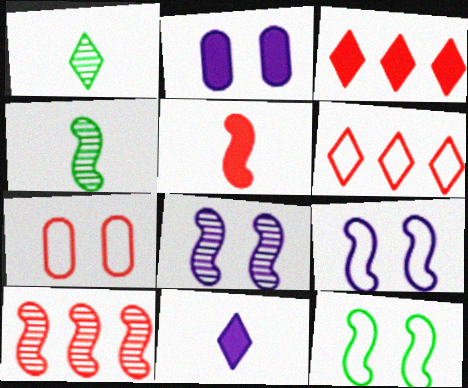[[2, 4, 6], 
[4, 8, 10]]